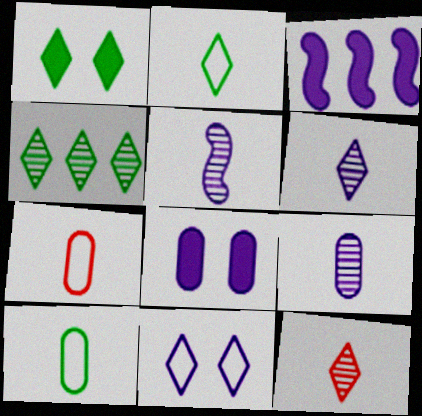[[1, 2, 4], 
[3, 9, 11], 
[5, 6, 9]]